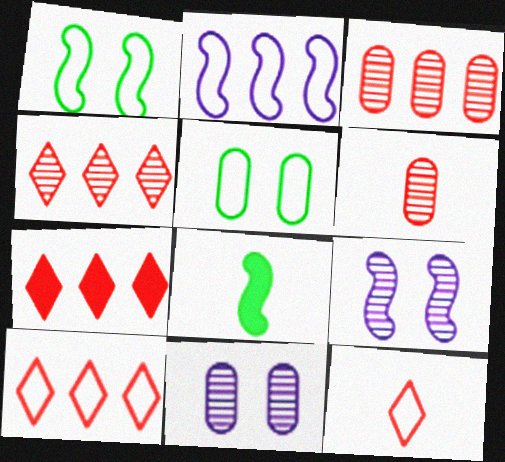[[2, 5, 12], 
[4, 7, 10], 
[8, 10, 11]]